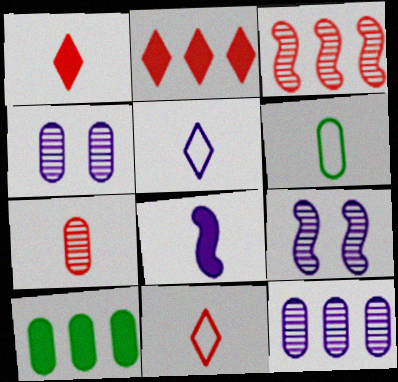[[2, 6, 9], 
[9, 10, 11]]